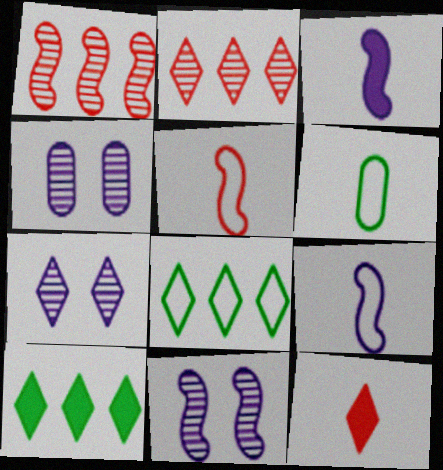[[4, 5, 10], 
[4, 7, 11], 
[7, 8, 12]]